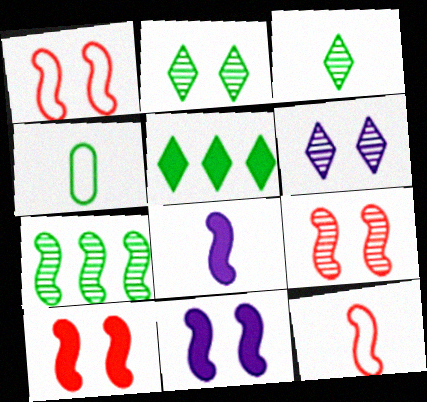[[1, 7, 8], 
[1, 9, 10], 
[7, 11, 12]]